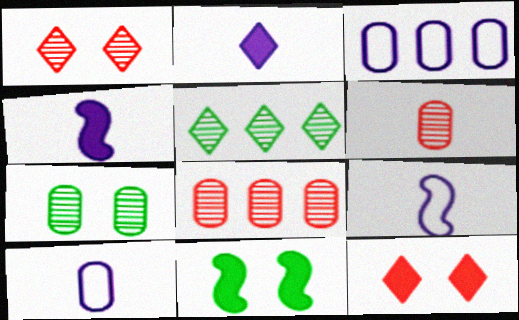[]